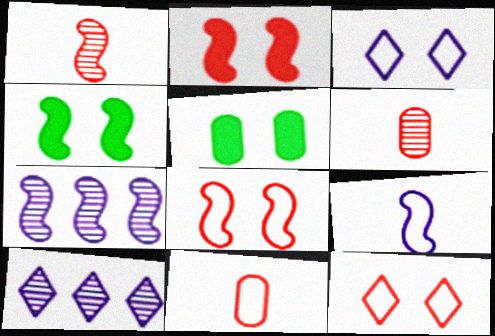[[4, 10, 11]]